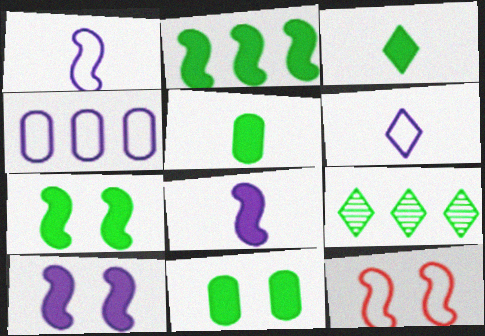[[2, 3, 11]]